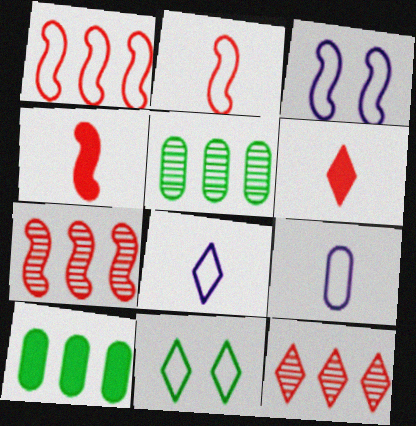[[1, 9, 11], 
[3, 5, 6]]